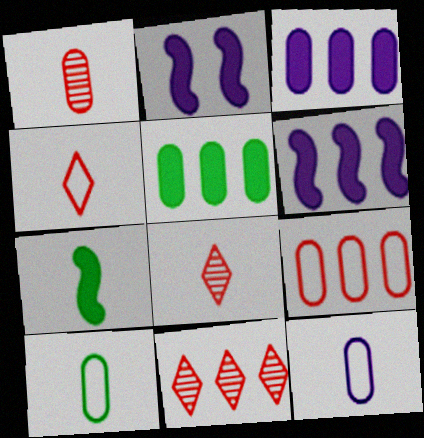[[2, 10, 11], 
[7, 8, 12]]